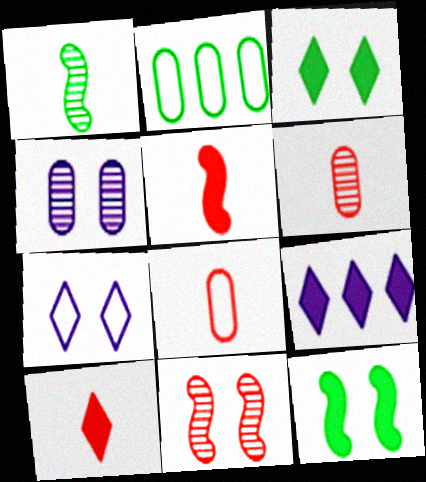[[1, 2, 3], 
[3, 9, 10]]